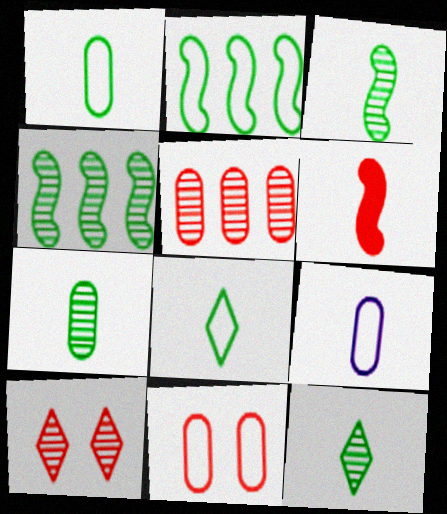[[3, 7, 12], 
[6, 9, 12]]